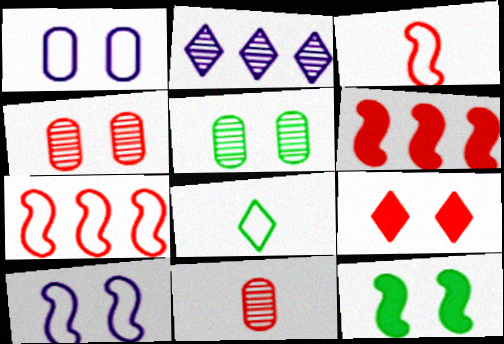[[1, 7, 8], 
[2, 8, 9], 
[5, 9, 10], 
[7, 9, 11]]